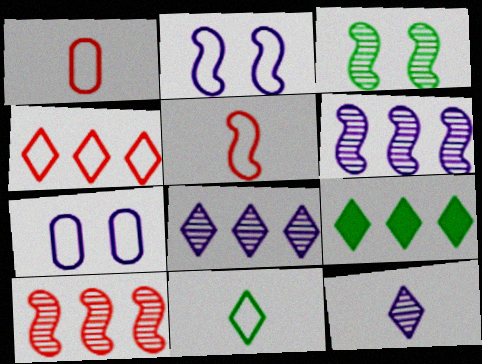[[4, 8, 9]]